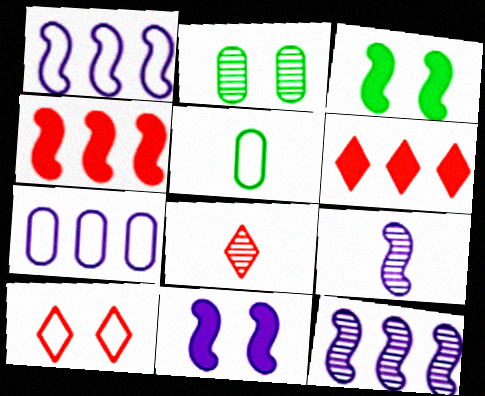[[1, 5, 10], 
[1, 9, 11], 
[2, 8, 12], 
[2, 10, 11], 
[3, 7, 8], 
[6, 8, 10]]